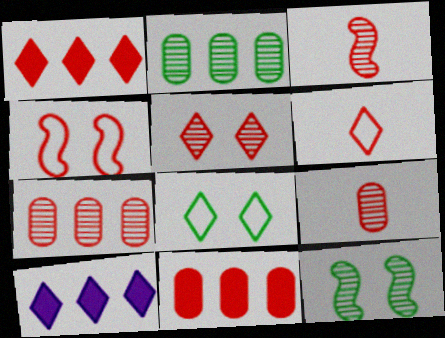[[1, 4, 9], 
[1, 5, 6], 
[3, 5, 7]]